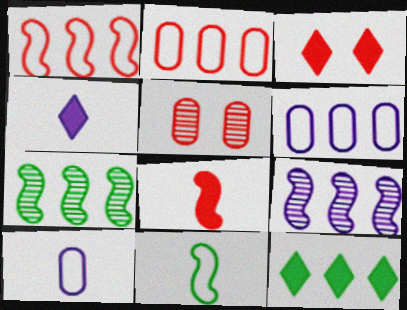[[2, 9, 12], 
[3, 4, 12], 
[3, 7, 10]]